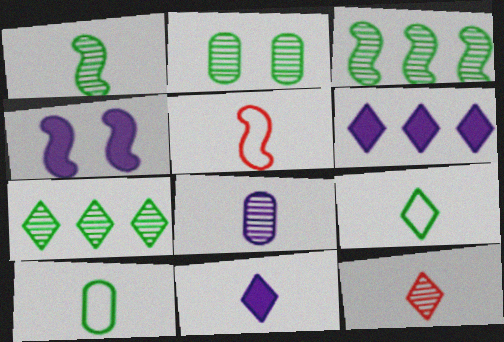[[1, 2, 7], 
[1, 8, 12], 
[2, 5, 6], 
[3, 4, 5], 
[9, 11, 12]]